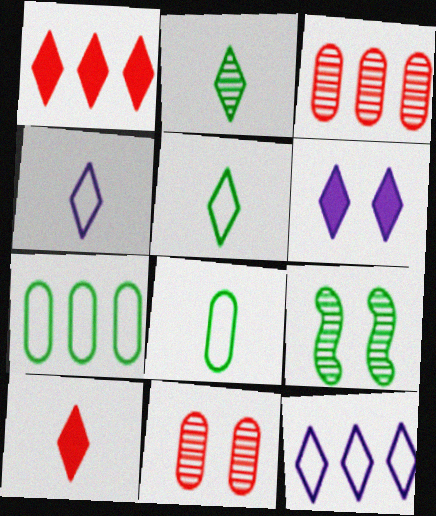[[2, 4, 10]]